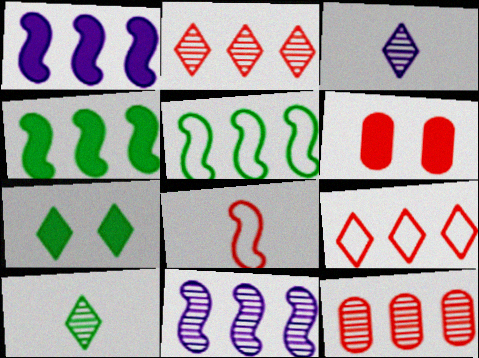[[2, 6, 8], 
[3, 5, 6], 
[3, 7, 9]]